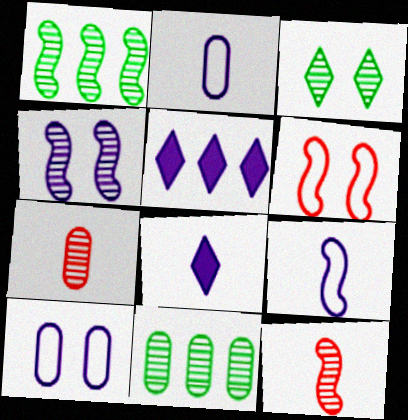[[1, 4, 12], 
[2, 4, 5], 
[6, 8, 11]]